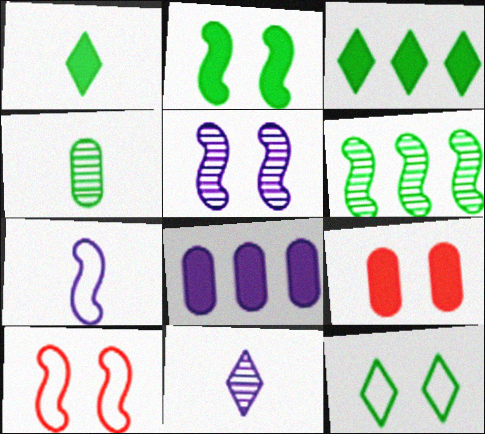[[2, 5, 10], 
[5, 9, 12]]